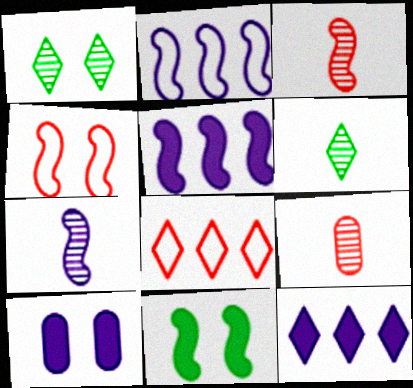[[1, 4, 10], 
[2, 3, 11], 
[6, 7, 9]]